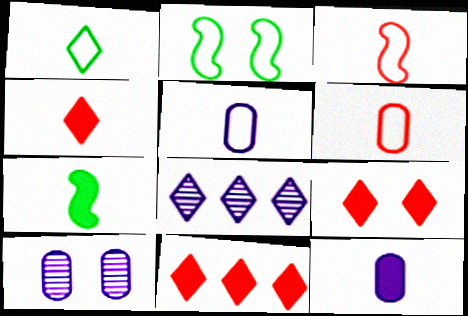[[1, 3, 5], 
[1, 8, 9], 
[2, 9, 10], 
[4, 7, 12], 
[4, 9, 11]]